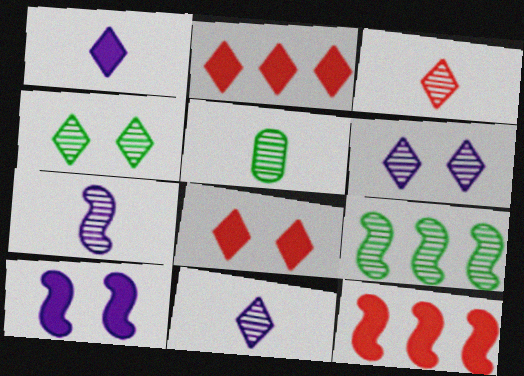[[3, 5, 7], 
[4, 5, 9]]